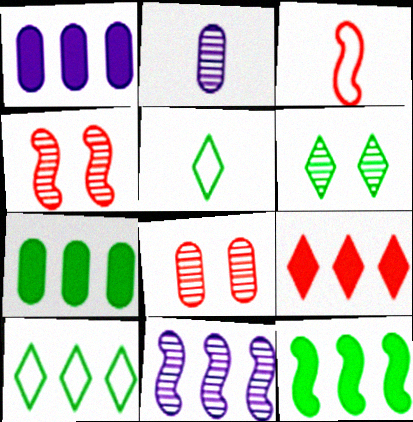[[1, 3, 6], 
[1, 4, 5], 
[1, 9, 12], 
[3, 8, 9]]